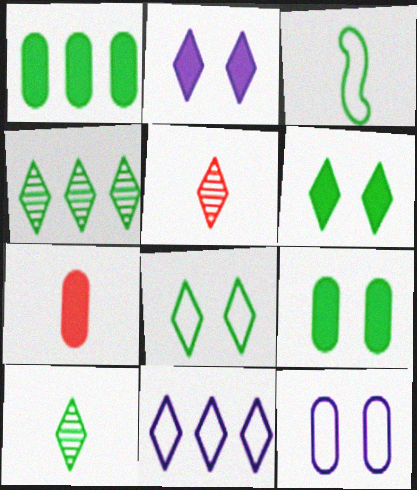[[3, 4, 9], 
[5, 6, 11]]